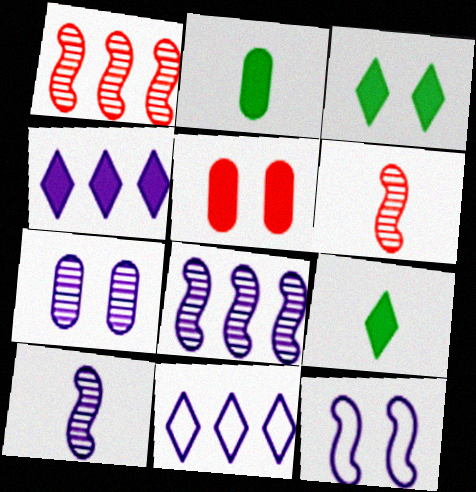[]